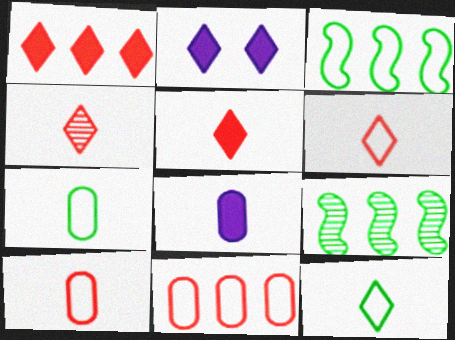[[2, 9, 10], 
[4, 5, 6]]